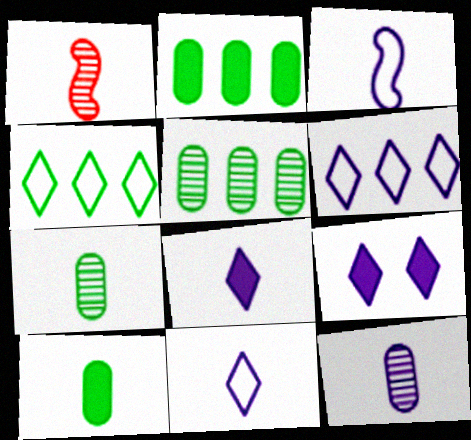[[1, 10, 11], 
[3, 8, 12]]